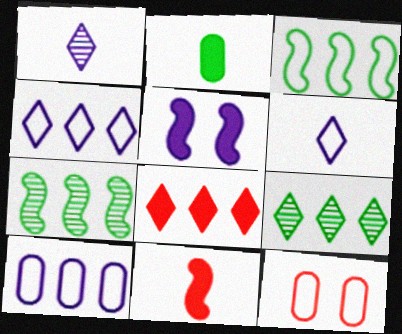[[1, 5, 10], 
[2, 5, 8], 
[3, 6, 12], 
[4, 8, 9], 
[7, 8, 10]]